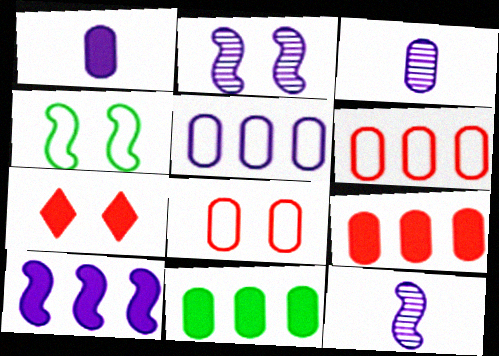[[3, 8, 11]]